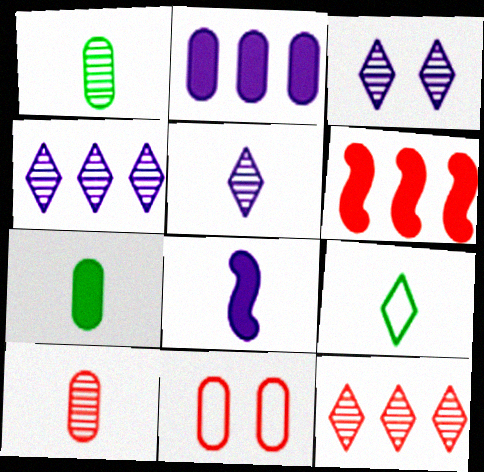[[1, 2, 11], 
[3, 4, 5], 
[8, 9, 10]]